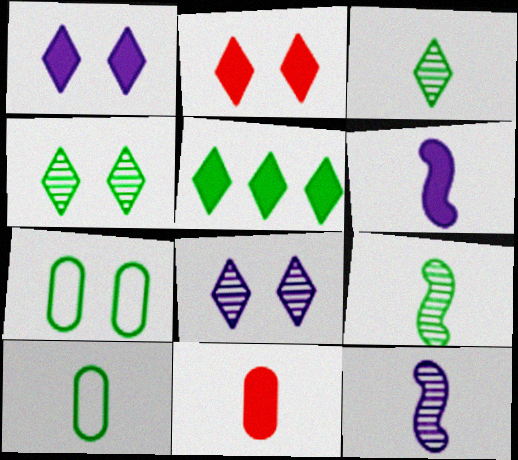[[5, 7, 9]]